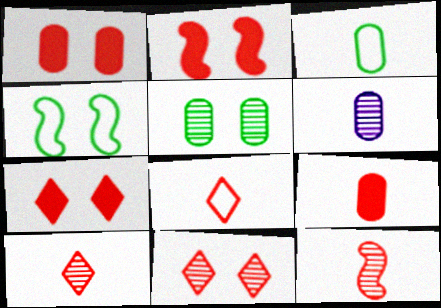[[1, 2, 7], 
[3, 6, 9], 
[8, 9, 12]]